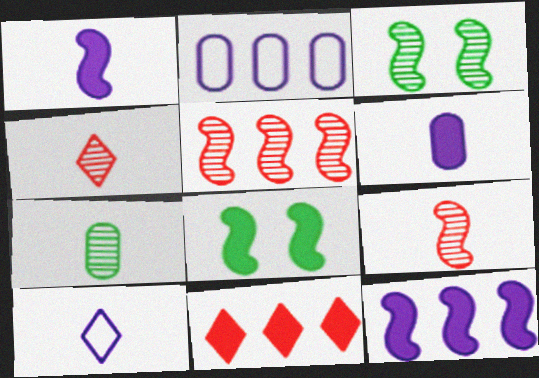[[2, 4, 8], 
[6, 8, 11]]